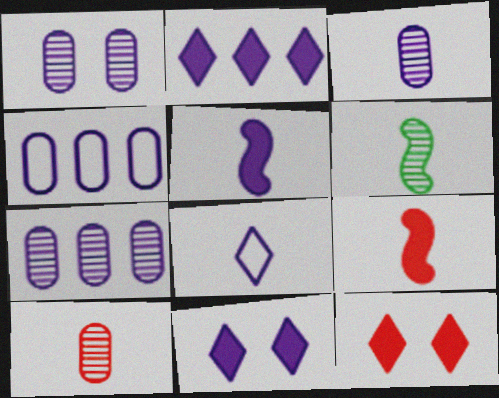[[1, 3, 7], 
[3, 5, 8], 
[4, 6, 12]]